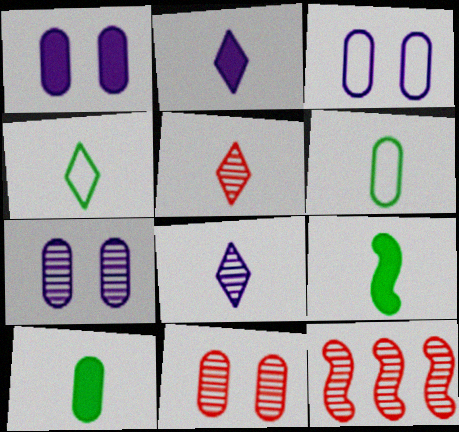[[1, 3, 7], 
[1, 4, 12], 
[2, 4, 5], 
[5, 11, 12]]